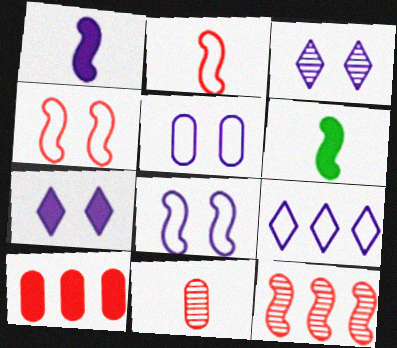[[6, 7, 10], 
[6, 8, 12]]